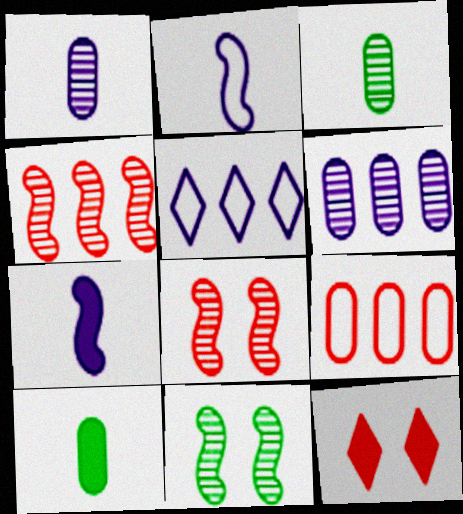[[5, 8, 10]]